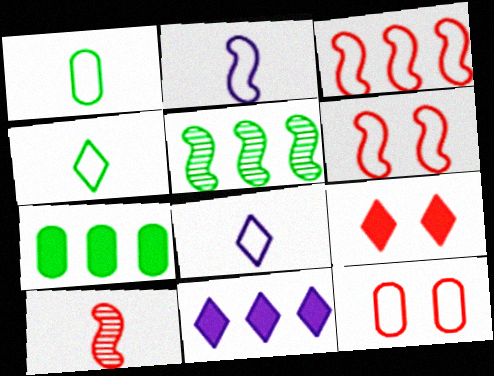[]